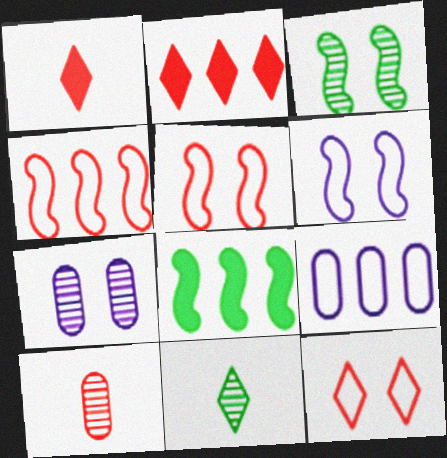[[1, 3, 9], 
[2, 5, 10]]